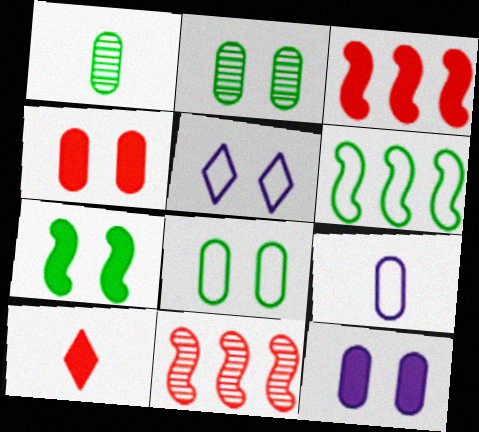[[1, 3, 5], 
[3, 4, 10]]